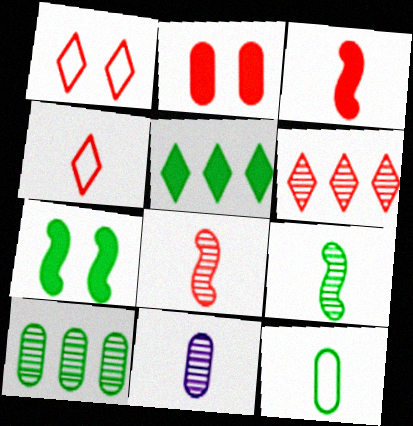[]